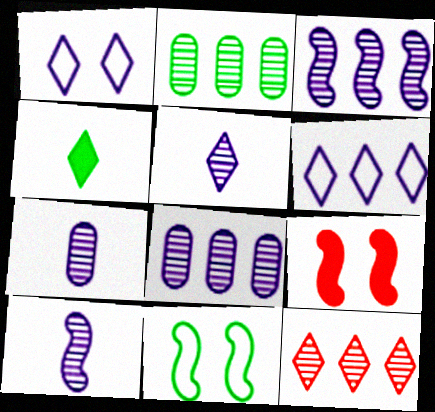[[1, 4, 12], 
[2, 3, 12], 
[2, 4, 11], 
[5, 7, 10]]